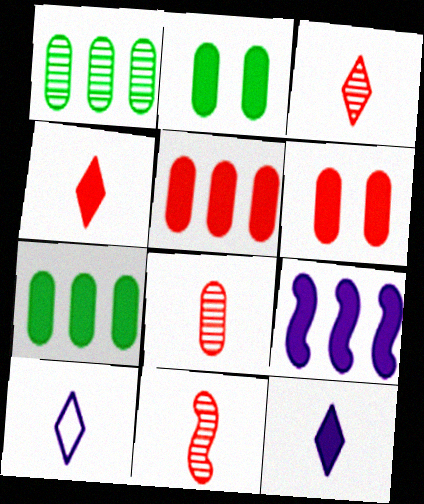[[2, 4, 9], 
[3, 8, 11]]